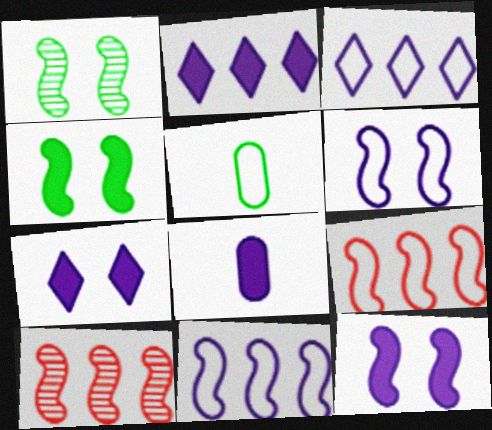[[2, 8, 12], 
[5, 7, 10]]